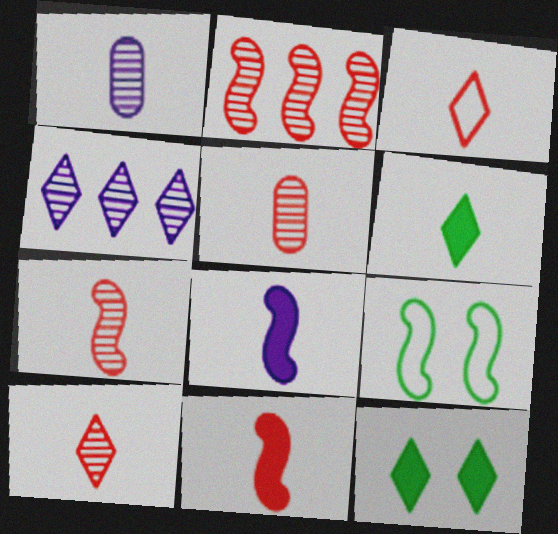[[2, 8, 9], 
[3, 4, 12], 
[3, 5, 11], 
[5, 7, 10]]